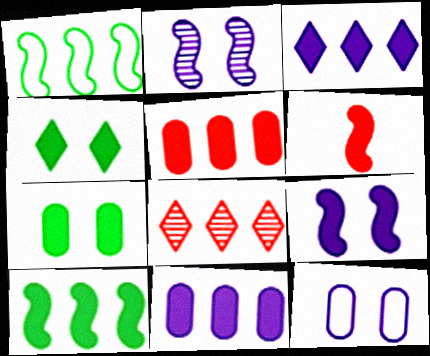[[1, 2, 6], 
[1, 8, 11], 
[3, 5, 10], 
[3, 6, 7], 
[4, 6, 11], 
[6, 9, 10]]